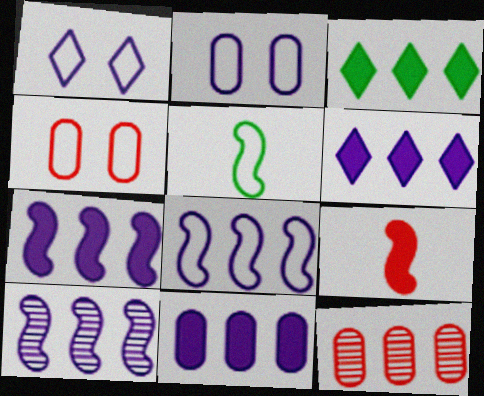[[3, 8, 12], 
[6, 7, 11], 
[7, 8, 10]]